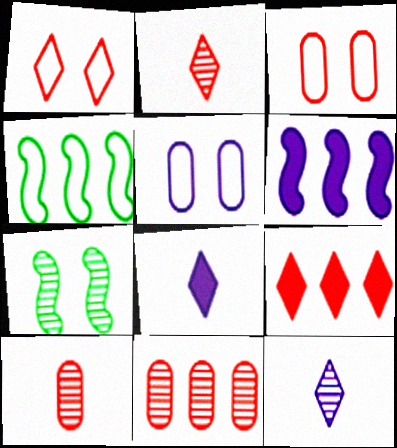[[1, 2, 9], 
[5, 6, 12], 
[7, 11, 12]]